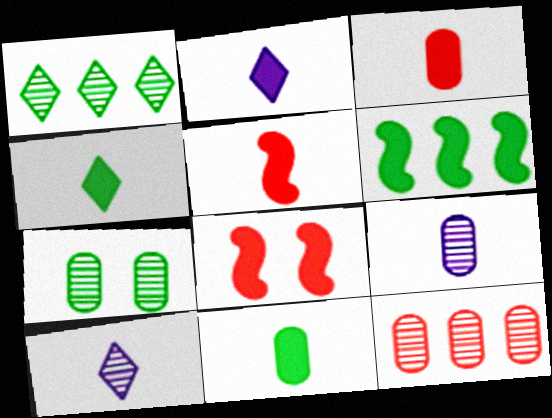[[2, 5, 11], 
[7, 9, 12]]